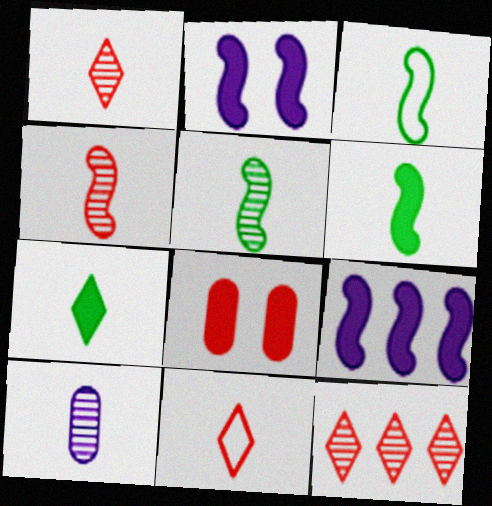[[1, 5, 10], 
[3, 5, 6], 
[6, 10, 11], 
[7, 8, 9]]